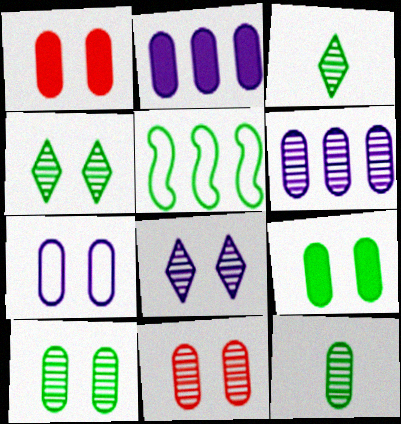[[1, 7, 10], 
[3, 5, 9], 
[6, 11, 12], 
[7, 9, 11]]